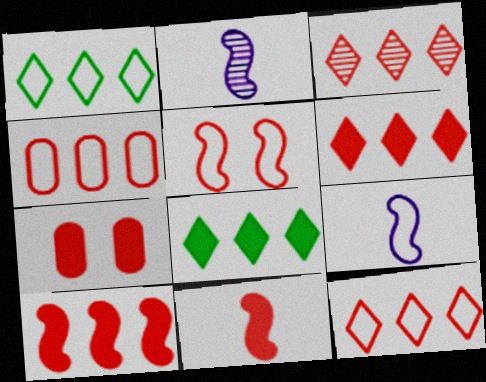[[1, 2, 7], 
[3, 4, 10], 
[3, 6, 12], 
[6, 7, 11]]